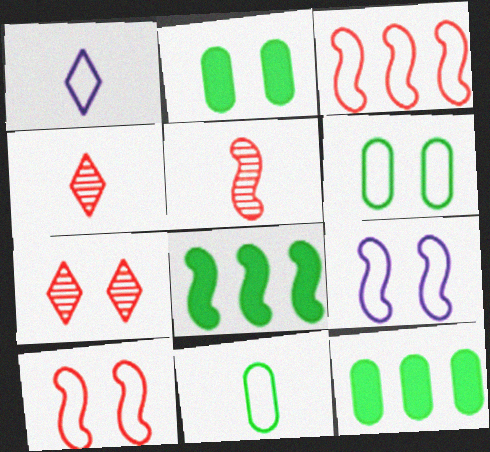[[1, 3, 6], 
[2, 7, 9], 
[4, 9, 12], 
[5, 8, 9]]